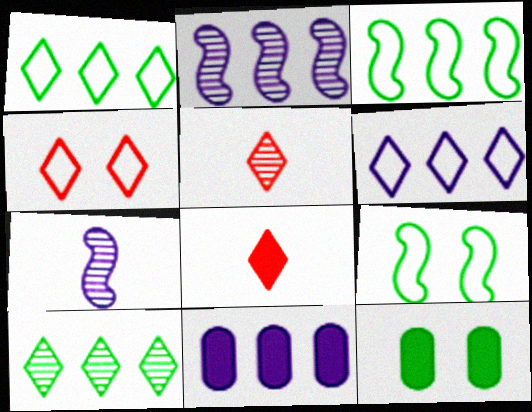[[2, 6, 11], 
[5, 9, 11]]